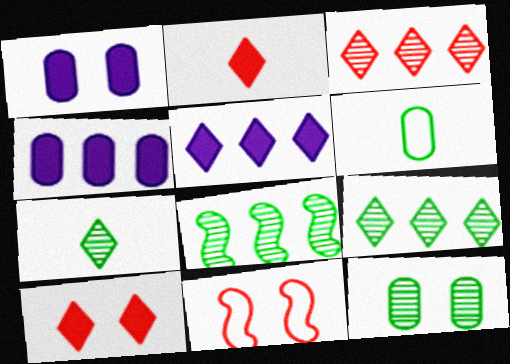[[4, 7, 11], 
[7, 8, 12]]